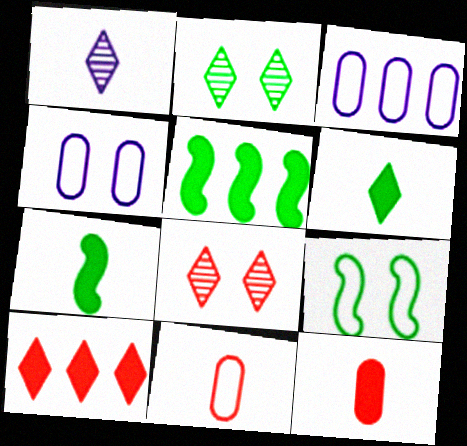[[1, 7, 11], 
[3, 7, 8]]